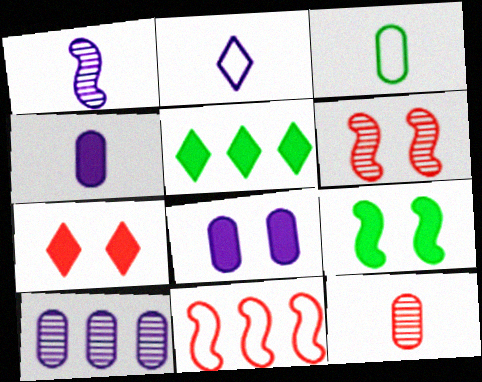[[1, 2, 4], 
[1, 9, 11], 
[3, 4, 12], 
[5, 10, 11], 
[7, 8, 9], 
[7, 11, 12]]